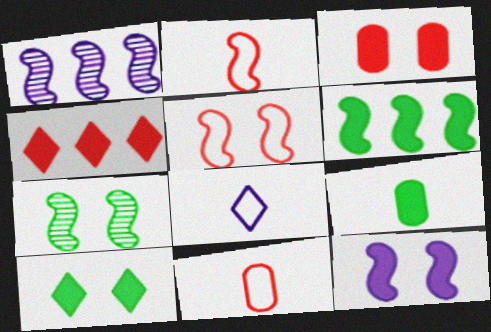[[1, 10, 11], 
[3, 10, 12], 
[4, 9, 12], 
[5, 7, 12], 
[6, 9, 10]]